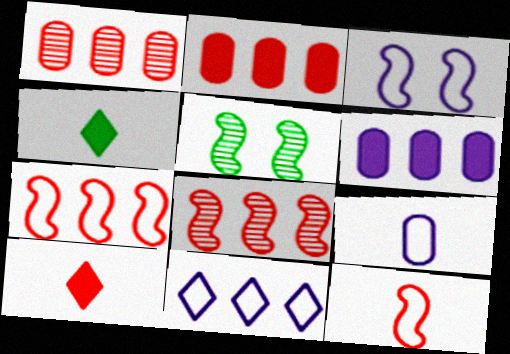[[1, 3, 4], 
[3, 9, 11]]